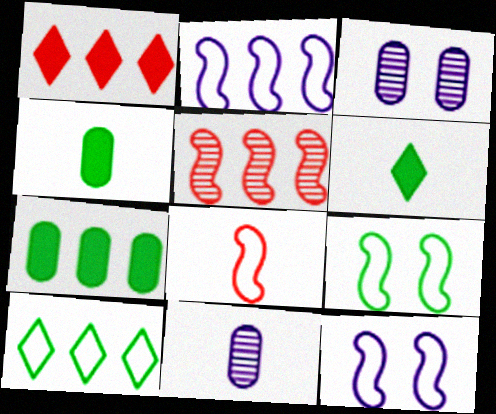[[1, 9, 11], 
[2, 8, 9], 
[6, 8, 11]]